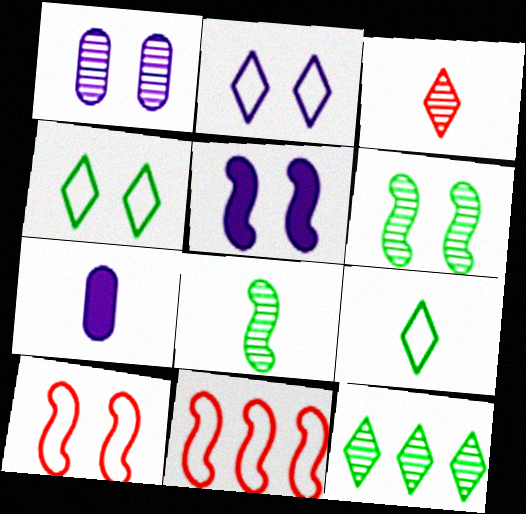[[1, 2, 5], 
[5, 6, 10], 
[5, 8, 11], 
[7, 10, 12]]